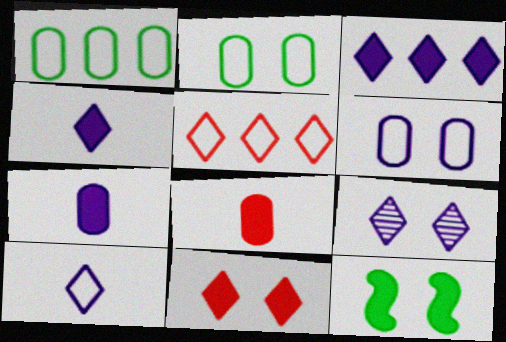[[3, 8, 12], 
[3, 9, 10]]